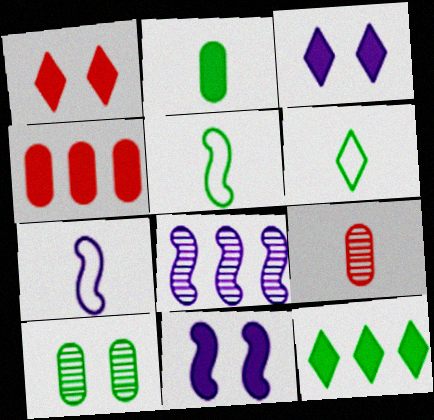[[5, 10, 12], 
[7, 8, 11]]